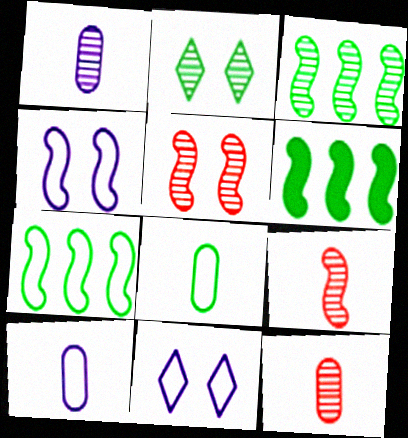[[2, 6, 8], 
[3, 6, 7], 
[4, 6, 9], 
[6, 11, 12]]